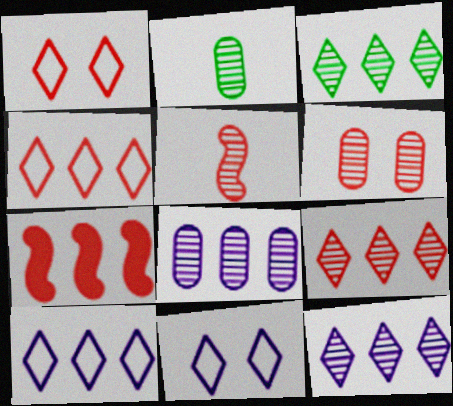[[2, 6, 8], 
[2, 7, 11], 
[3, 9, 12], 
[5, 6, 9]]